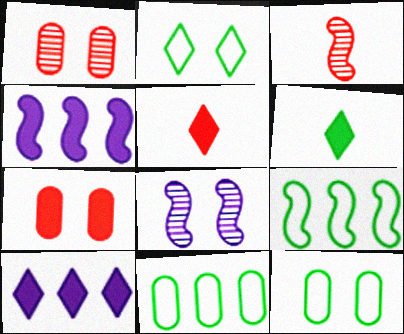[[2, 7, 8], 
[3, 10, 12], 
[4, 6, 7], 
[5, 8, 11]]